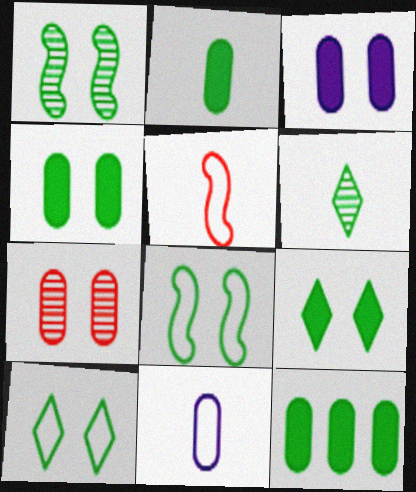[[1, 4, 10], 
[2, 4, 12], 
[6, 8, 12], 
[7, 11, 12]]